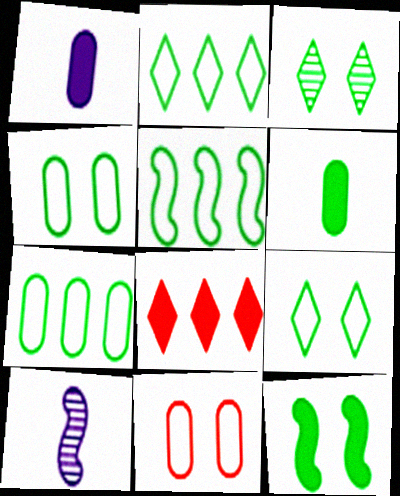[[1, 8, 12], 
[2, 5, 7], 
[3, 4, 12], 
[3, 5, 6], 
[4, 8, 10]]